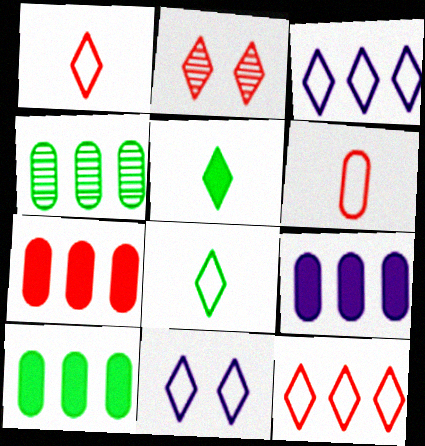[[2, 3, 5], 
[7, 9, 10], 
[8, 11, 12]]